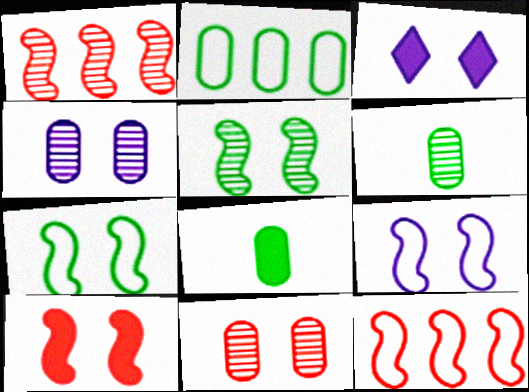[[3, 4, 9], 
[3, 6, 12], 
[3, 7, 11], 
[5, 9, 10]]